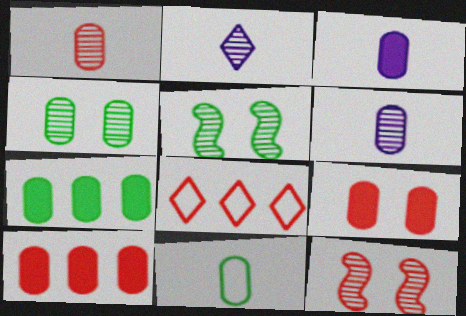[[1, 3, 11], 
[3, 5, 8], 
[3, 7, 9], 
[4, 7, 11]]